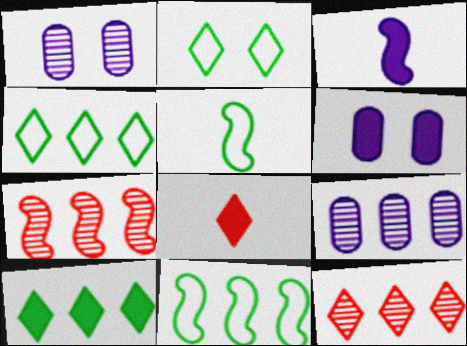[[1, 8, 11], 
[5, 6, 12]]